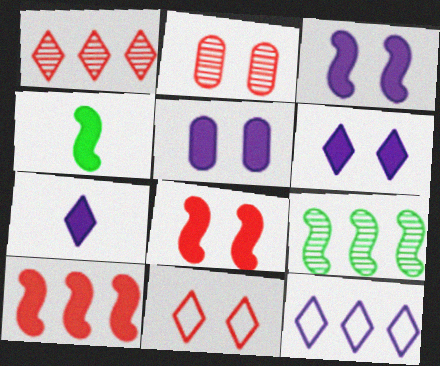[[2, 4, 12], 
[2, 8, 11], 
[3, 4, 10], 
[3, 5, 6]]